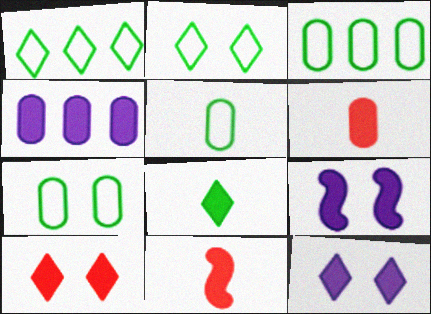[[3, 5, 7]]